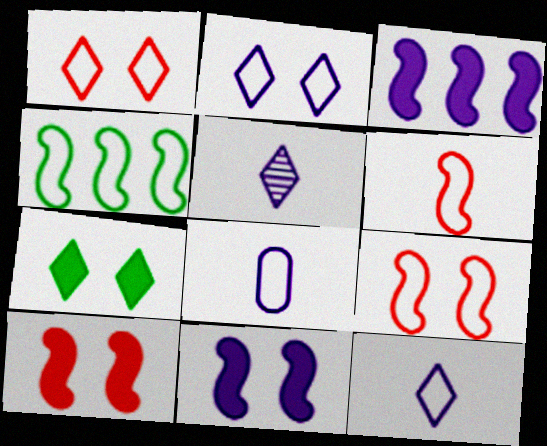[[1, 4, 8]]